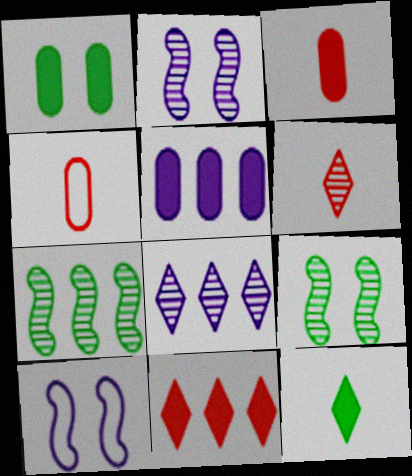[[1, 3, 5]]